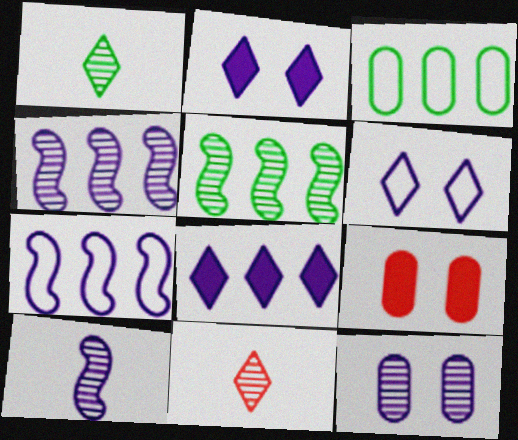[[1, 7, 9], 
[5, 11, 12]]